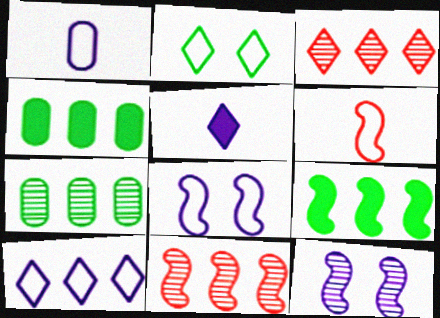[[1, 8, 10], 
[2, 3, 5], 
[4, 10, 11], 
[6, 9, 12]]